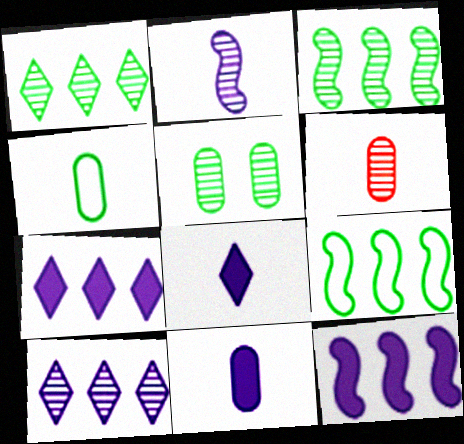[[4, 6, 11]]